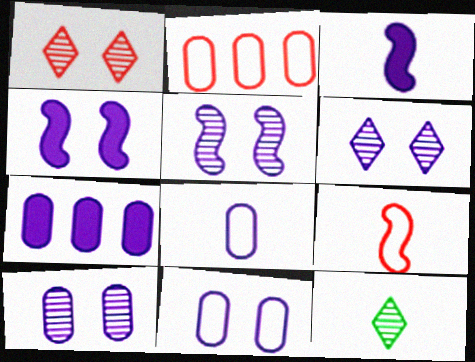[[2, 4, 12], 
[4, 6, 11], 
[5, 6, 10], 
[7, 8, 10]]